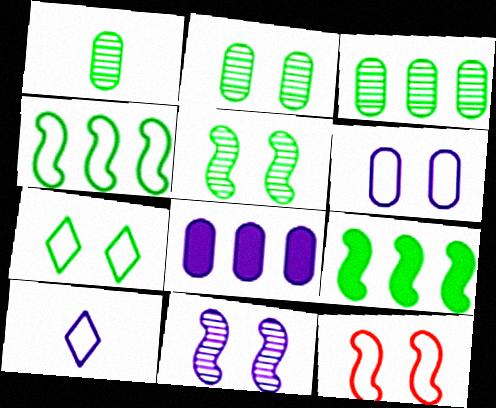[[1, 2, 3], 
[1, 7, 9], 
[6, 7, 12], 
[8, 10, 11]]